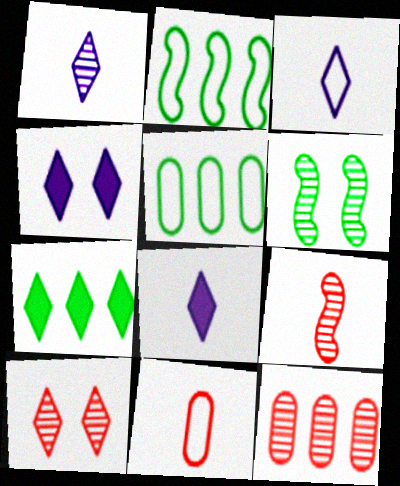[[1, 3, 8], 
[1, 6, 12], 
[3, 7, 10], 
[4, 5, 9], 
[9, 10, 12]]